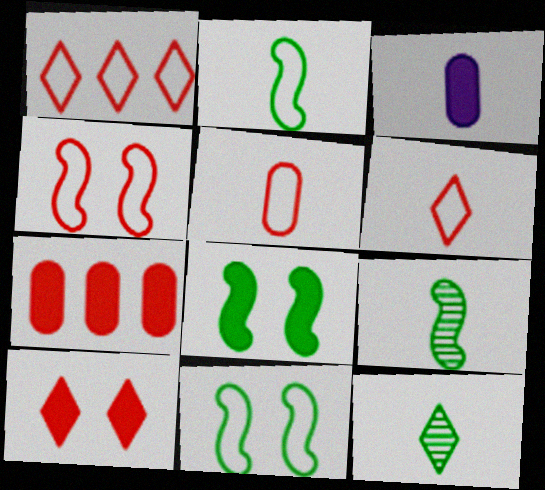[[1, 4, 5], 
[3, 6, 9]]